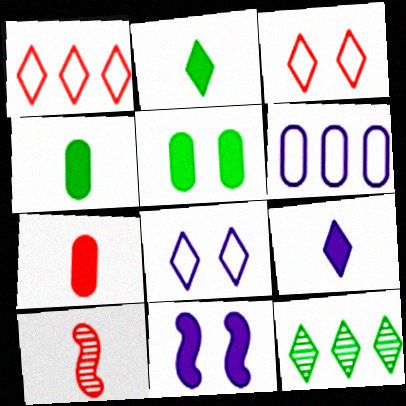[[3, 9, 12]]